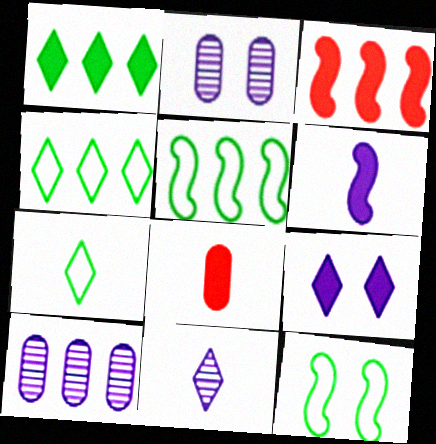[[2, 3, 7], 
[3, 4, 10]]